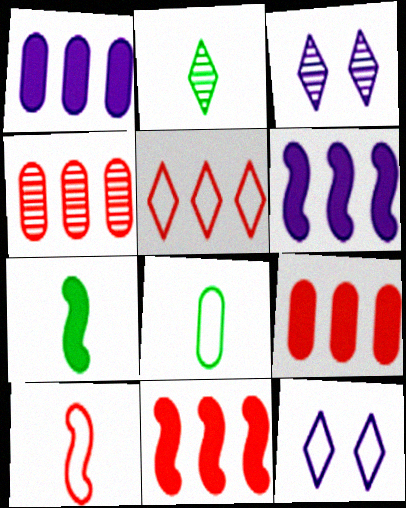[[2, 7, 8], 
[3, 8, 11], 
[4, 5, 11], 
[4, 7, 12]]